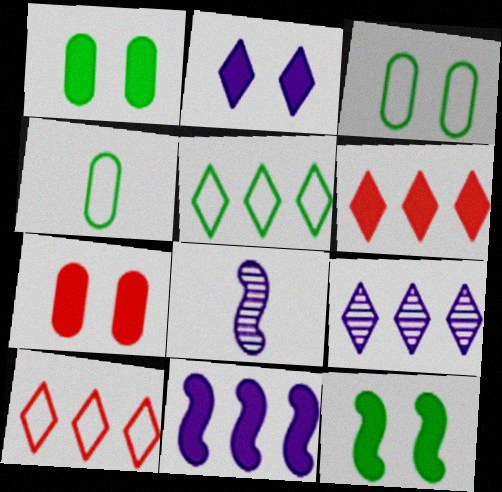[[1, 8, 10], 
[2, 7, 12], 
[3, 6, 8], 
[5, 6, 9], 
[5, 7, 8]]